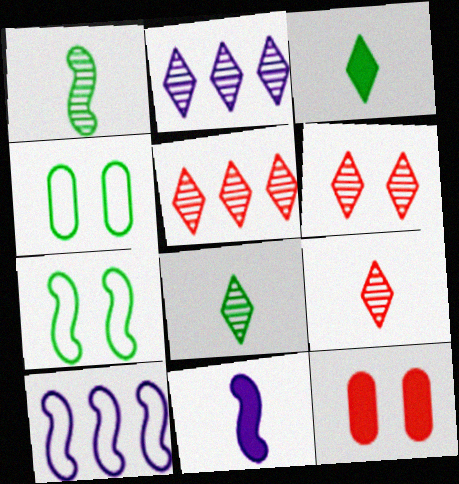[[2, 6, 8], 
[4, 5, 11], 
[5, 6, 9], 
[8, 10, 12]]